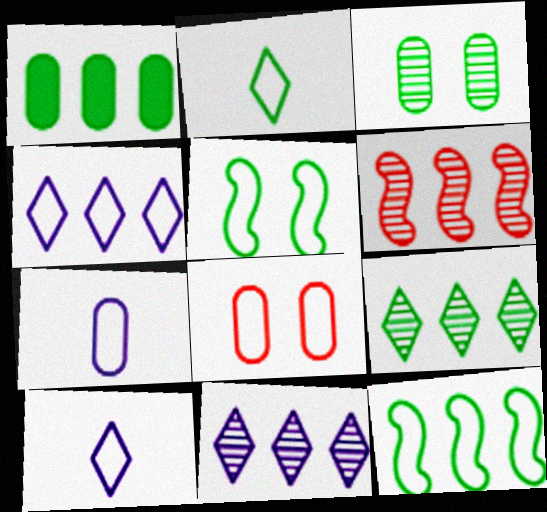[[1, 4, 6], 
[1, 9, 12], 
[8, 10, 12]]